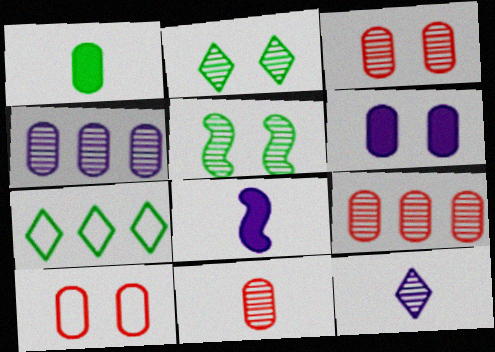[[1, 4, 10], 
[1, 5, 7], 
[3, 7, 8], 
[3, 9, 11], 
[5, 9, 12]]